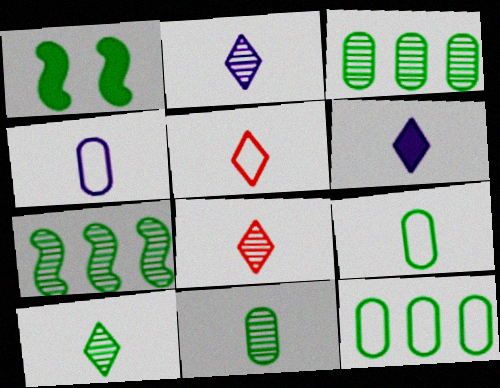[[1, 10, 12], 
[2, 8, 10], 
[5, 6, 10]]